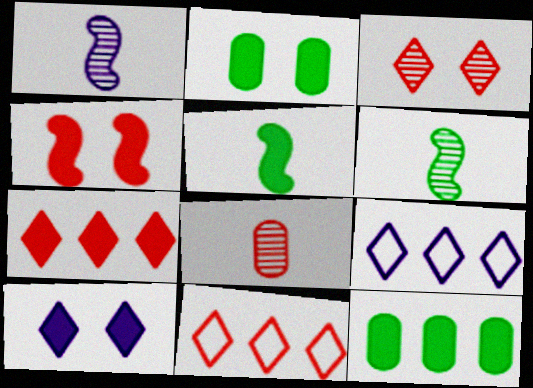[[1, 2, 11], 
[2, 4, 10], 
[4, 8, 11]]